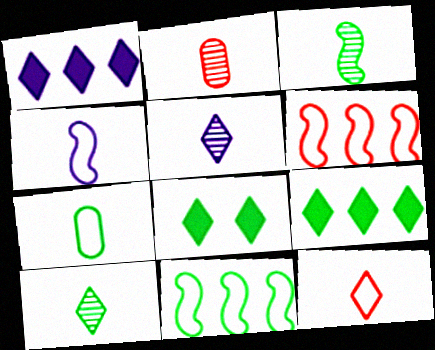[[2, 3, 5], 
[4, 7, 12]]